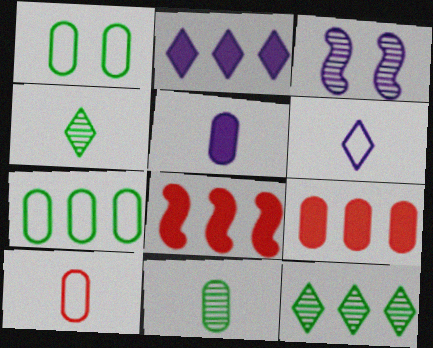[[5, 10, 11]]